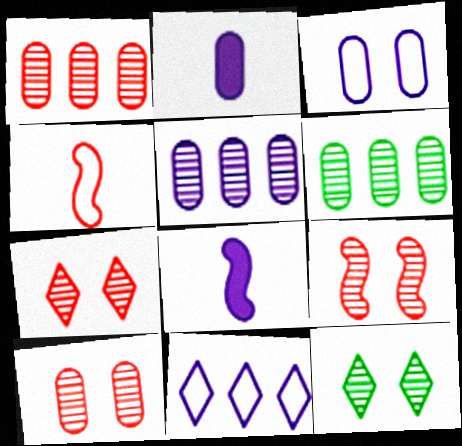[[1, 5, 6], 
[2, 3, 5], 
[7, 9, 10]]